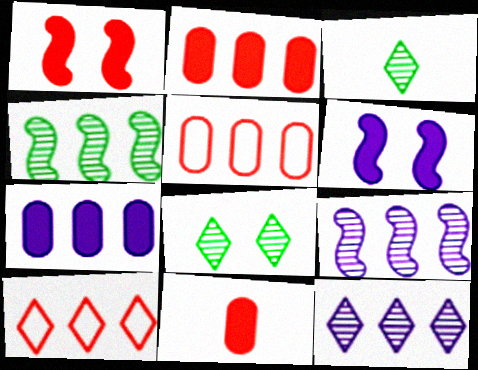[[3, 5, 6], 
[4, 7, 10]]